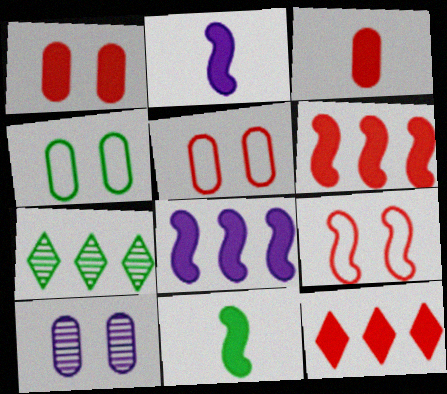[[1, 4, 10], 
[2, 5, 7], 
[4, 7, 11]]